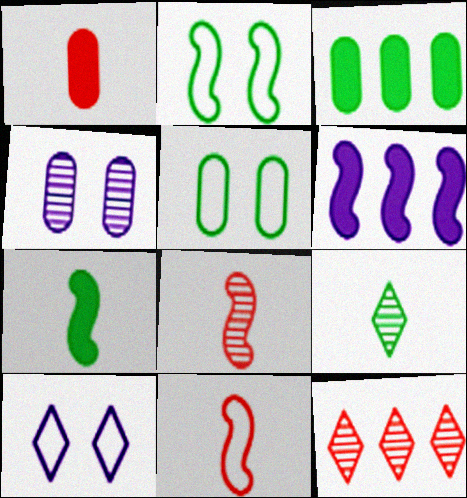[[2, 3, 9], 
[2, 6, 8], 
[3, 8, 10]]